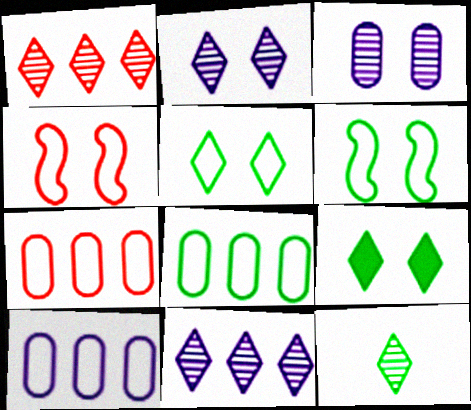[[1, 2, 12], 
[3, 4, 9], 
[7, 8, 10]]